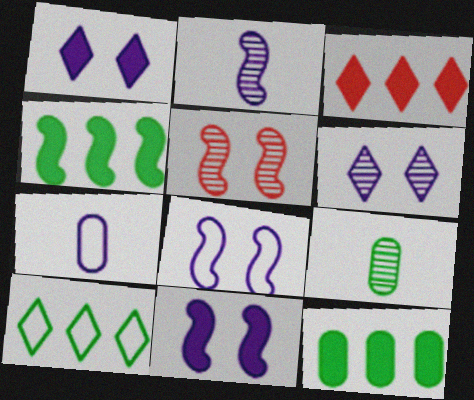[[3, 8, 9]]